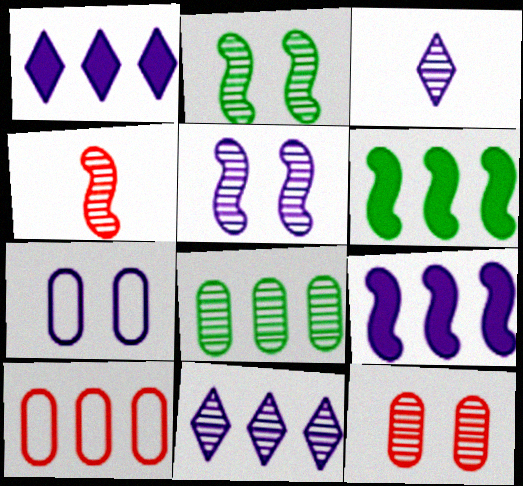[[3, 7, 9], 
[6, 10, 11]]